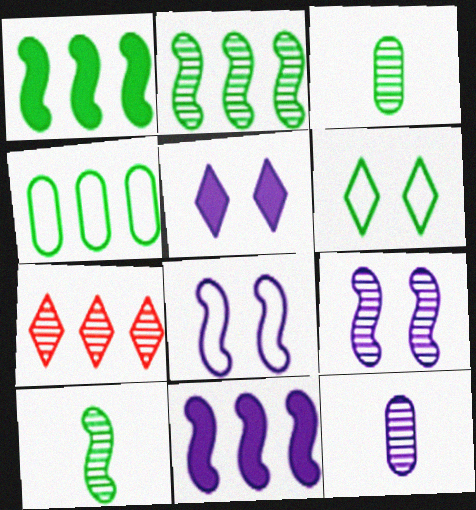[[1, 3, 6], 
[3, 7, 9], 
[4, 7, 11]]